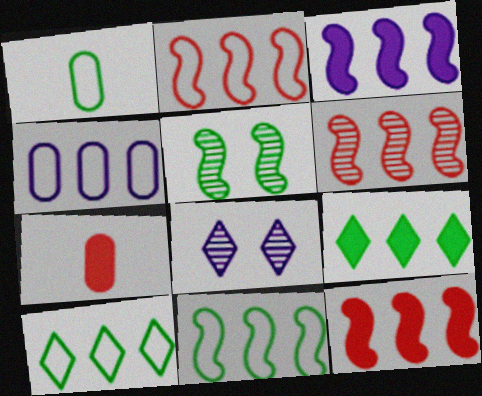[[1, 5, 9], 
[1, 8, 12], 
[2, 4, 10], 
[2, 6, 12], 
[3, 6, 11], 
[4, 6, 9], 
[7, 8, 11]]